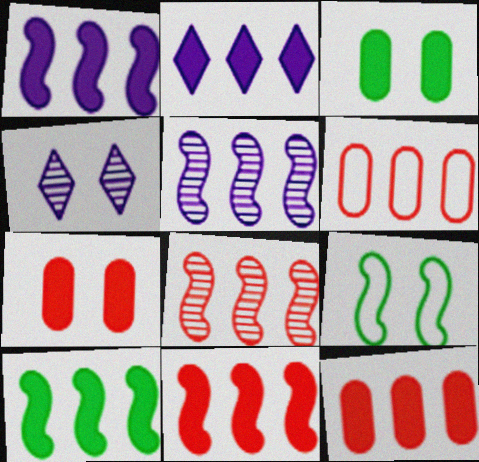[[1, 10, 11], 
[2, 10, 12], 
[4, 7, 9]]